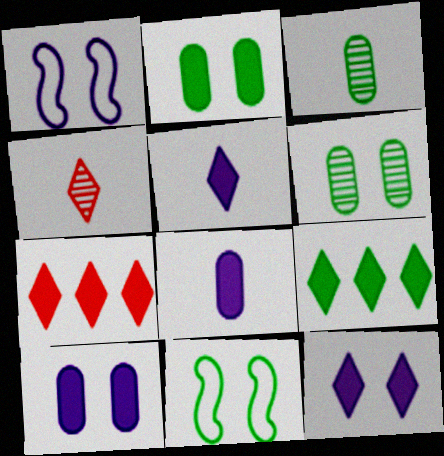[[1, 3, 7], 
[3, 9, 11]]